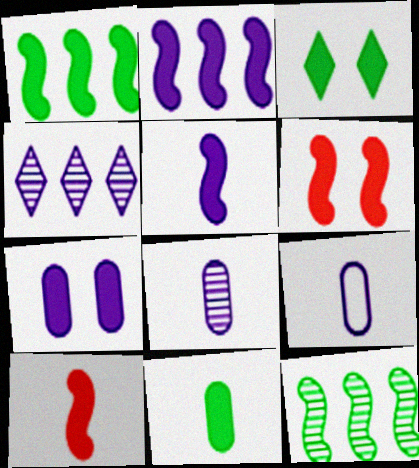[[1, 3, 11], 
[1, 5, 6], 
[3, 6, 7]]